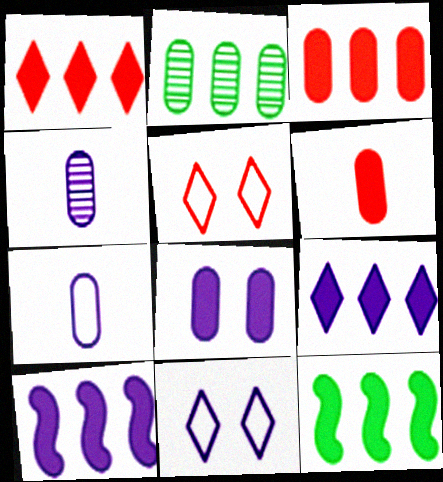[[3, 9, 12], 
[4, 5, 12], 
[4, 10, 11]]